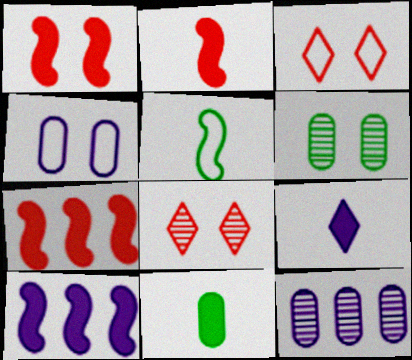[[1, 2, 7], 
[2, 9, 11]]